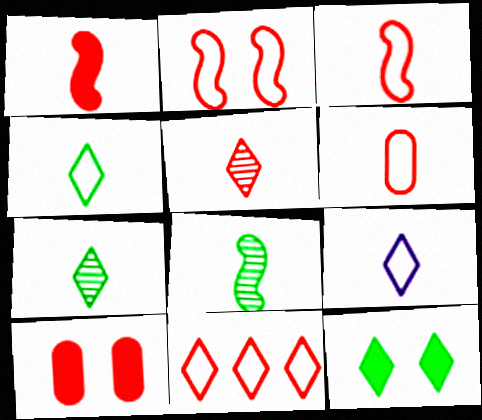[[1, 5, 6], 
[2, 6, 11]]